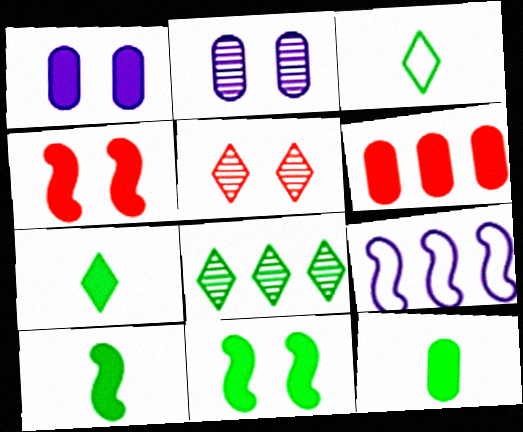[[1, 6, 12], 
[5, 9, 12], 
[6, 8, 9], 
[7, 10, 12]]